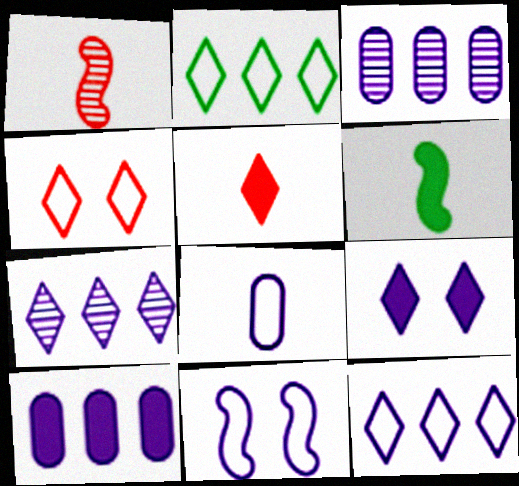[[3, 4, 6], 
[8, 11, 12]]